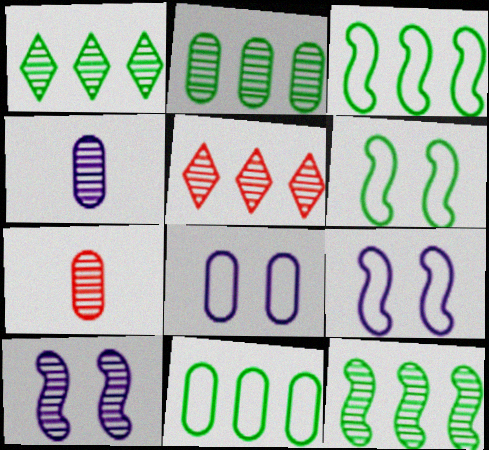[[1, 2, 12], 
[1, 7, 10]]